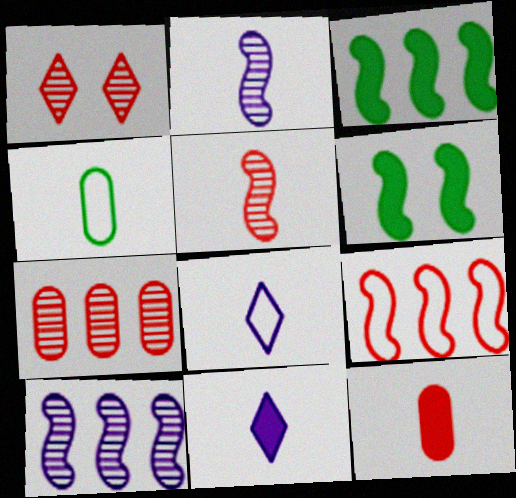[[1, 5, 7], 
[1, 9, 12], 
[2, 6, 9], 
[3, 9, 10], 
[4, 5, 11], 
[6, 7, 8]]